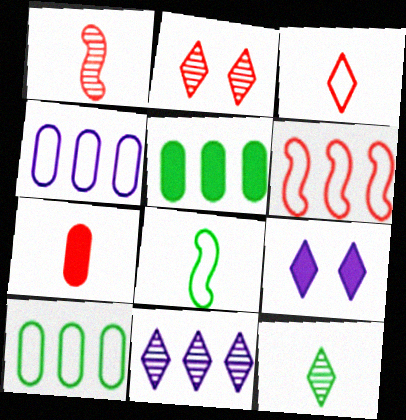[[1, 3, 7], 
[1, 9, 10], 
[2, 6, 7], 
[2, 11, 12], 
[5, 6, 11]]